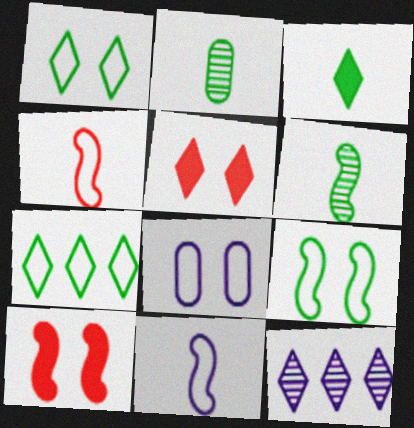[[4, 7, 8]]